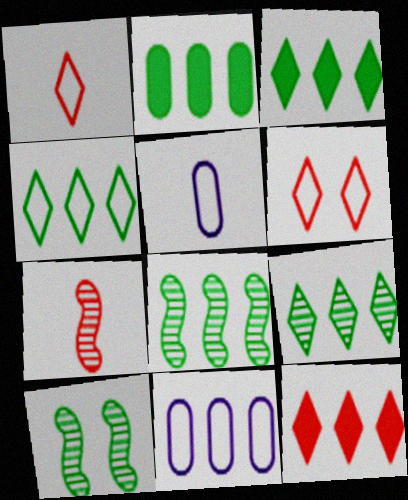[[2, 4, 8], 
[3, 4, 9], 
[5, 10, 12], 
[8, 11, 12]]